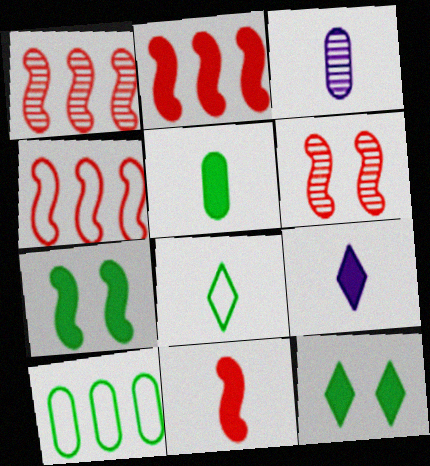[[1, 2, 4], 
[3, 4, 12], 
[3, 8, 11], 
[4, 6, 11], 
[5, 9, 11], 
[6, 9, 10]]